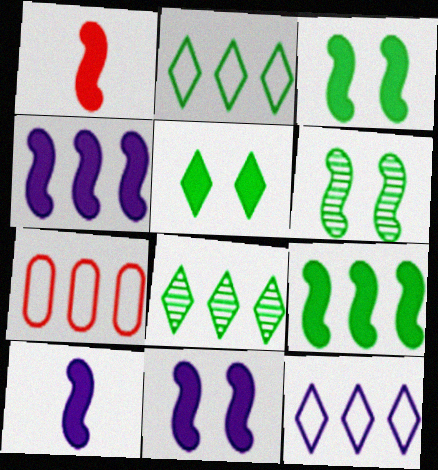[[1, 3, 4], 
[1, 9, 11], 
[4, 7, 8], 
[4, 10, 11]]